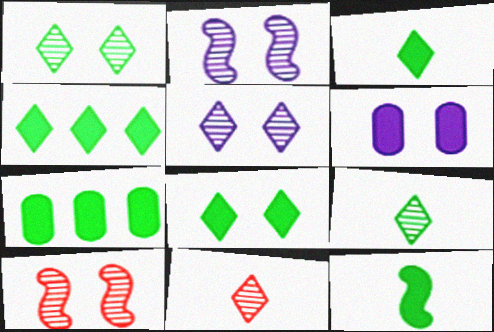[[3, 4, 8], 
[7, 8, 12]]